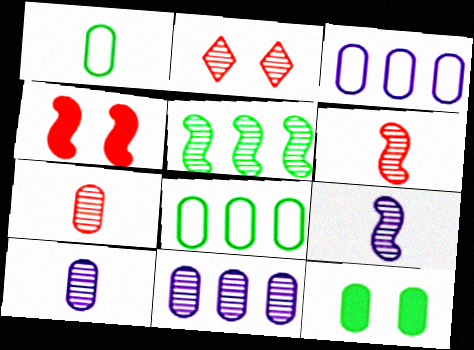[[2, 5, 10], 
[3, 7, 12]]